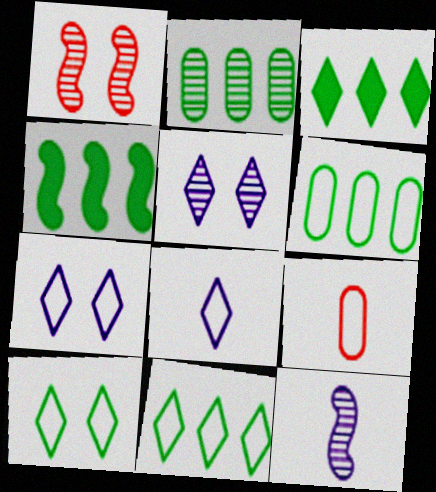[[2, 4, 11], 
[4, 5, 9]]